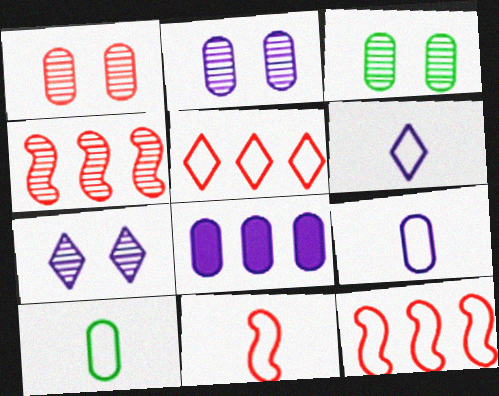[[1, 2, 3], 
[1, 8, 10], 
[2, 8, 9], 
[6, 10, 11]]